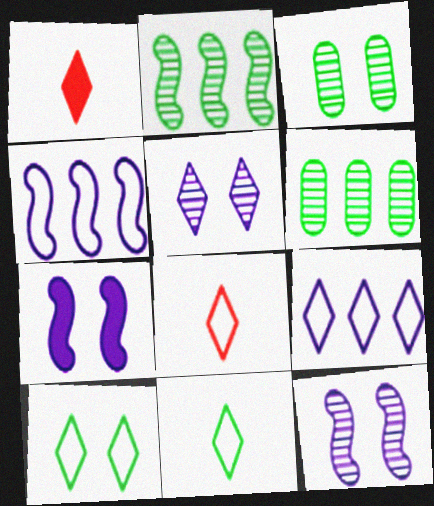[[1, 3, 4], 
[6, 7, 8], 
[8, 9, 10]]